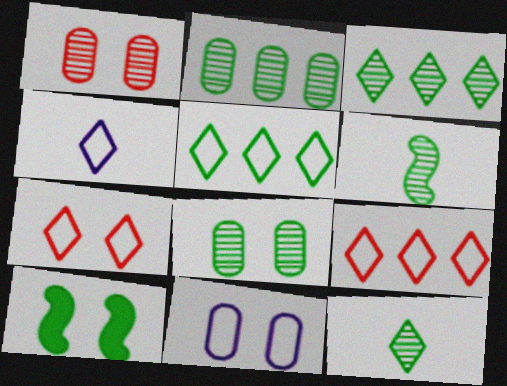[[3, 6, 8], 
[4, 5, 7]]